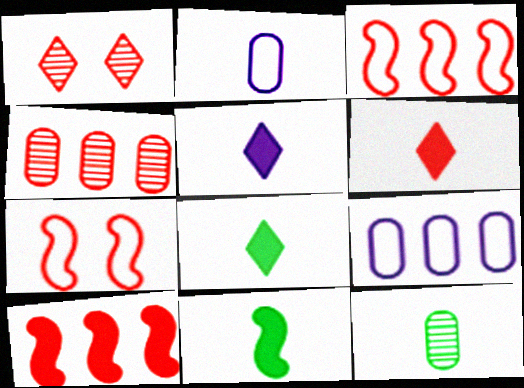[[1, 9, 11], 
[4, 6, 7], 
[5, 6, 8]]